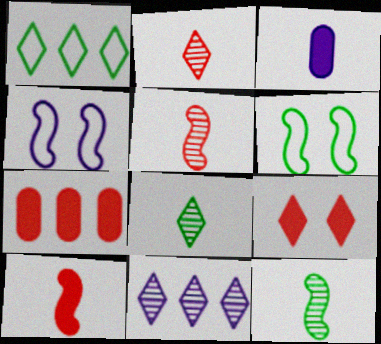[[3, 4, 11], 
[4, 7, 8], 
[7, 9, 10]]